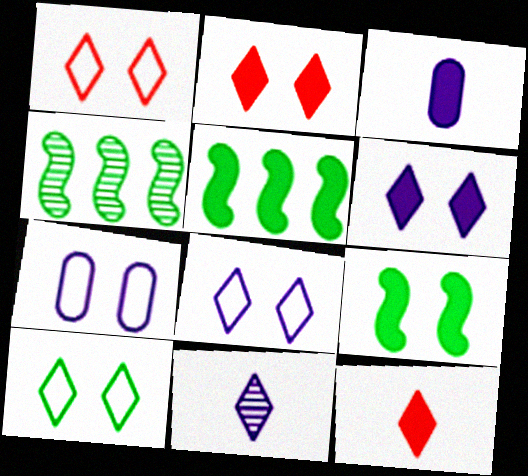[[1, 3, 4], 
[1, 8, 10], 
[2, 3, 5], 
[4, 7, 12]]